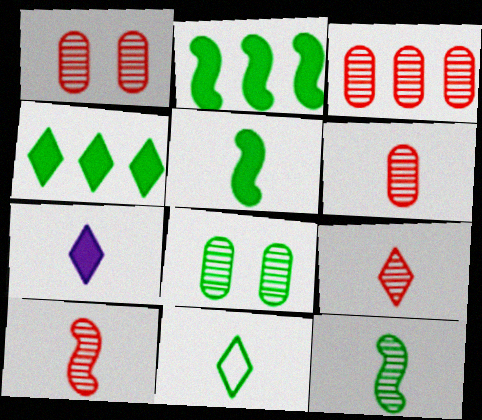[[1, 3, 6], 
[2, 8, 11], 
[6, 9, 10], 
[7, 9, 11]]